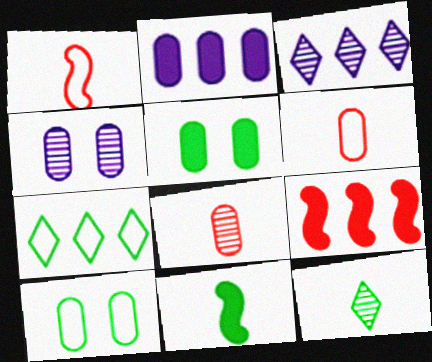[[1, 3, 5], 
[2, 8, 10]]